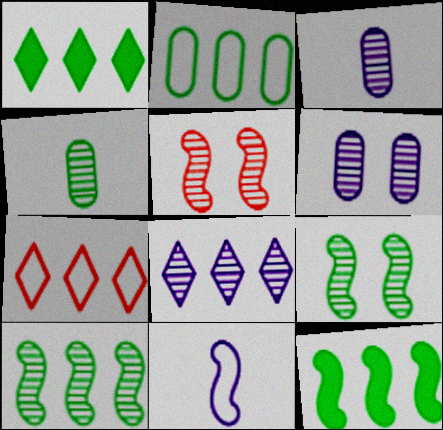[[1, 2, 10], 
[1, 7, 8], 
[4, 5, 8], 
[5, 11, 12]]